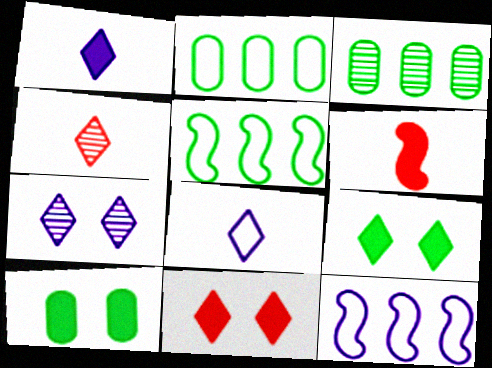[[2, 6, 7], 
[4, 10, 12]]